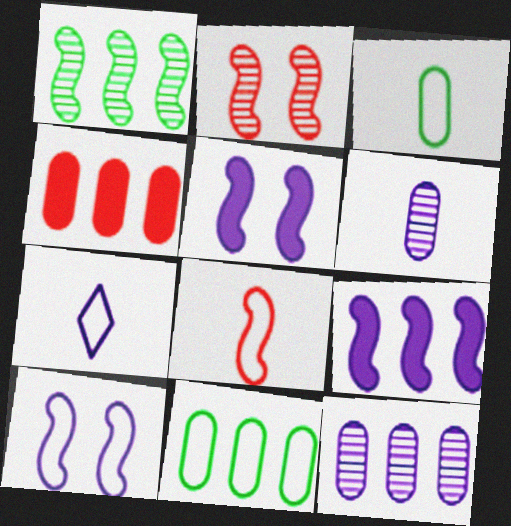[[1, 5, 8], 
[3, 7, 8], 
[4, 11, 12], 
[5, 7, 12]]